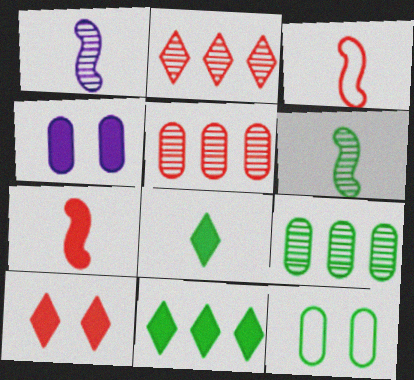[[3, 5, 10], 
[4, 7, 11], 
[6, 11, 12]]